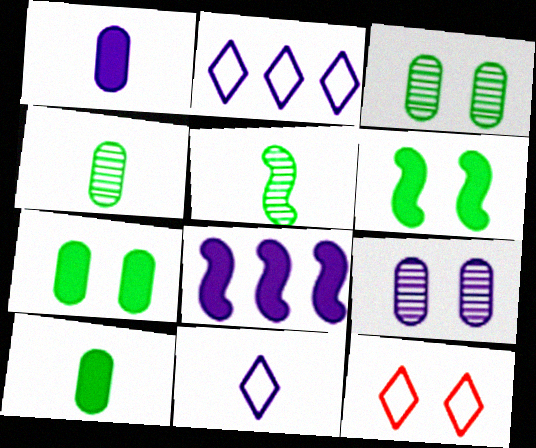[[4, 8, 12], 
[6, 9, 12], 
[8, 9, 11]]